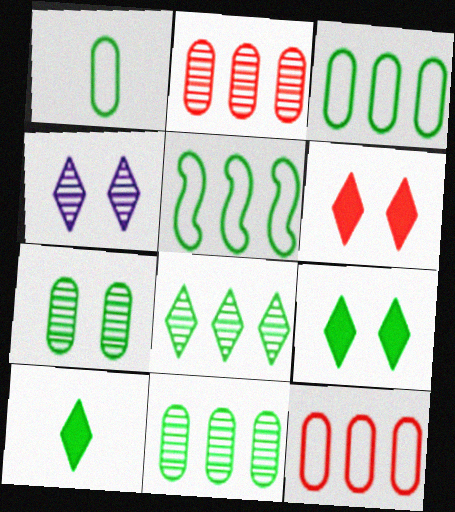[[5, 7, 10]]